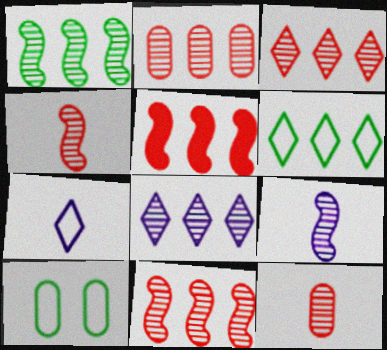[[1, 2, 8], 
[2, 3, 11]]